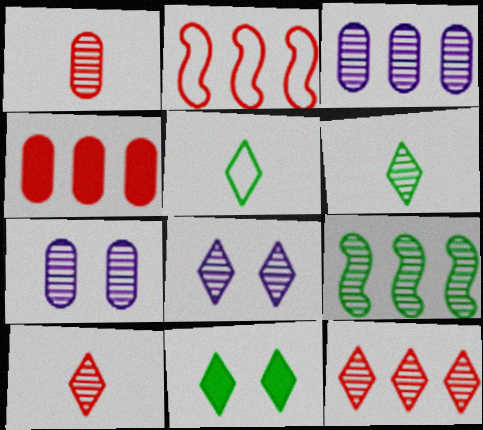[[1, 8, 9], 
[2, 4, 12], 
[3, 9, 12], 
[6, 8, 12], 
[7, 9, 10]]